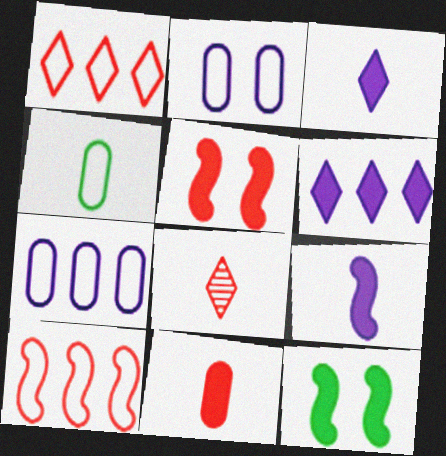[[4, 8, 9], 
[6, 11, 12], 
[7, 8, 12]]